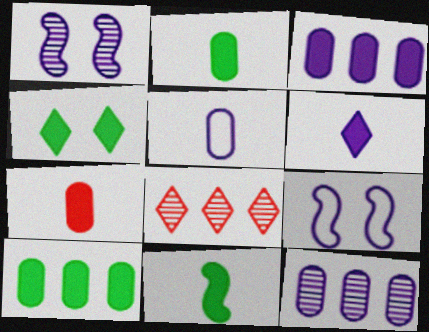[[2, 8, 9], 
[4, 10, 11], 
[6, 7, 11], 
[6, 9, 12]]